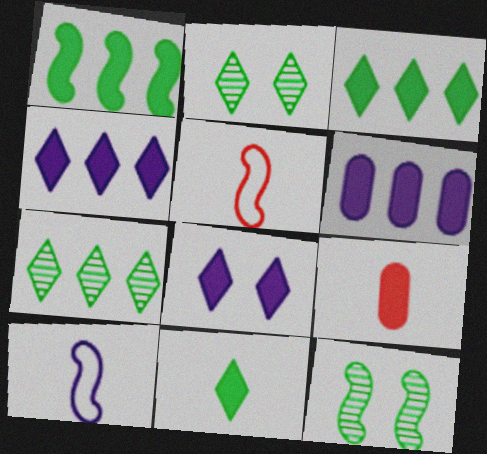[[1, 8, 9], 
[2, 5, 6]]